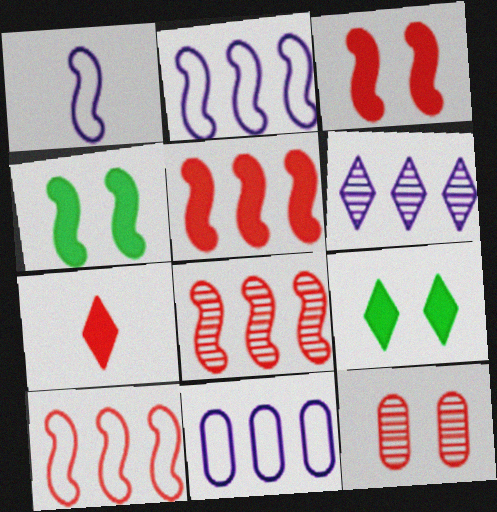[[1, 4, 8], 
[5, 8, 10], 
[7, 10, 12]]